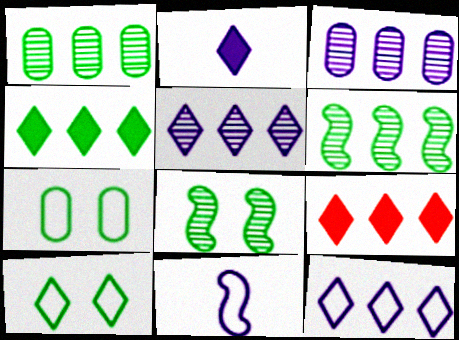[]